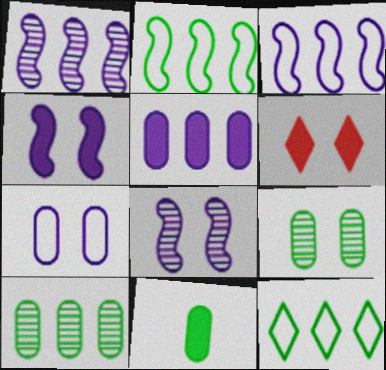[]